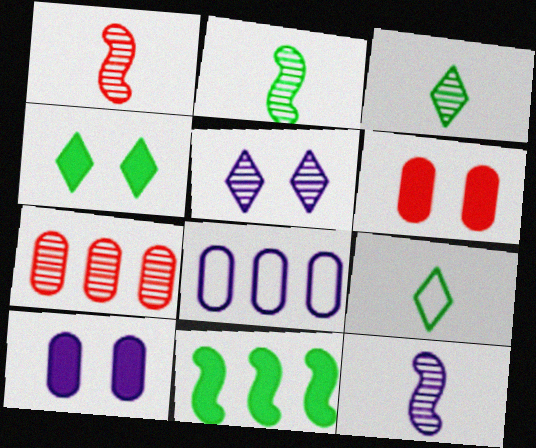[[1, 2, 12], 
[1, 4, 8], 
[2, 5, 7]]